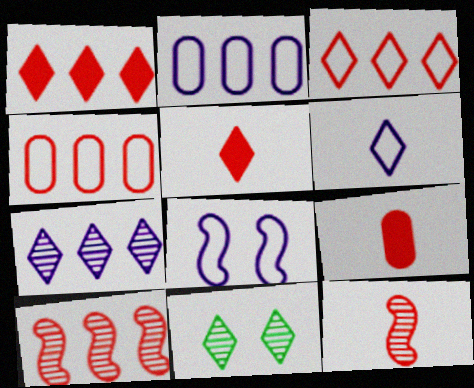[[1, 4, 10], 
[1, 6, 11], 
[2, 6, 8]]